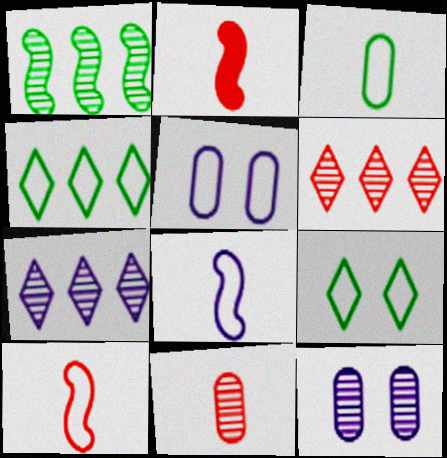[[2, 4, 12], 
[4, 5, 10]]